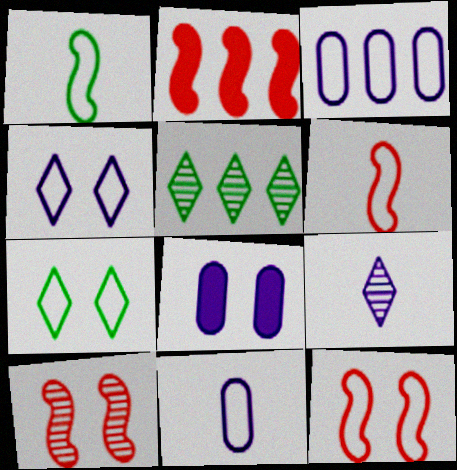[[2, 3, 5], 
[2, 6, 10], 
[3, 6, 7], 
[5, 6, 8], 
[7, 8, 10]]